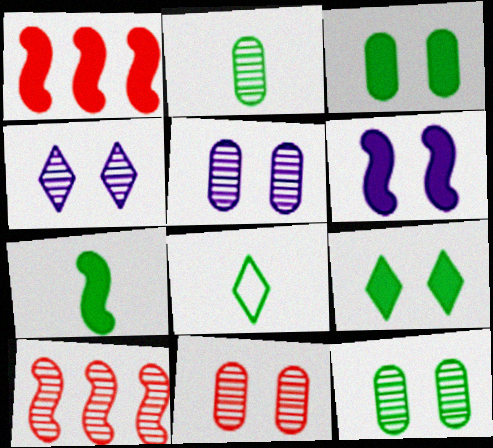[[1, 5, 8], 
[1, 6, 7], 
[2, 4, 10], 
[2, 7, 8], 
[5, 11, 12]]